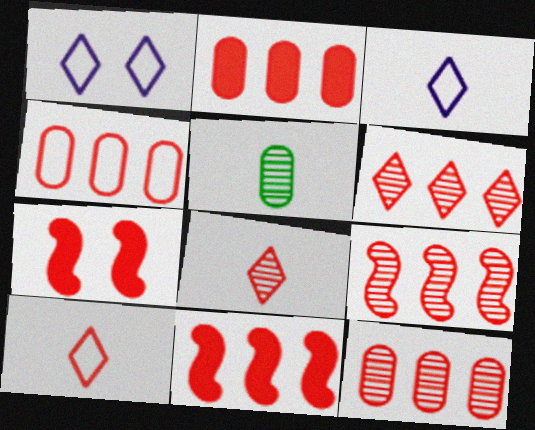[[1, 5, 11], 
[2, 4, 12], 
[4, 6, 11], 
[4, 7, 8], 
[6, 9, 12], 
[7, 10, 12]]